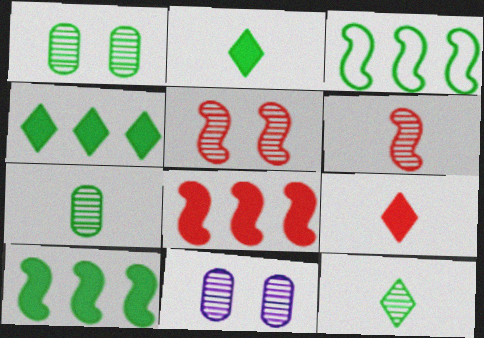[[1, 2, 3], 
[3, 9, 11]]